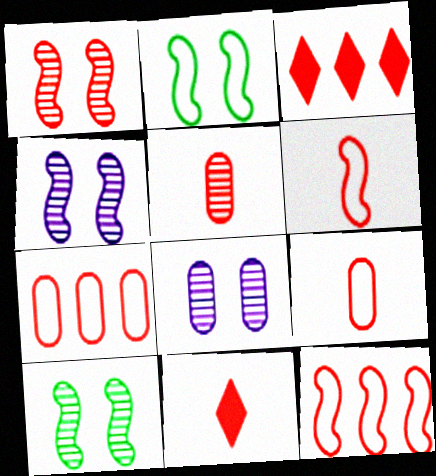[[1, 3, 9], 
[1, 4, 10], 
[1, 7, 11], 
[5, 6, 11]]